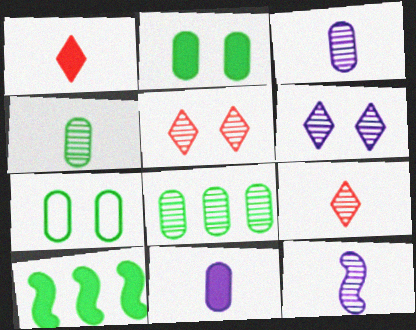[[4, 9, 12], 
[5, 8, 12]]